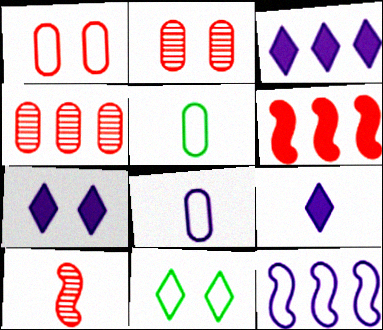[[3, 7, 9], 
[5, 9, 10]]